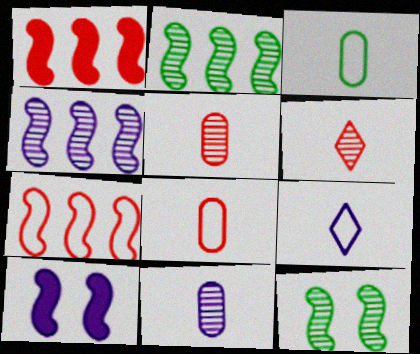[]